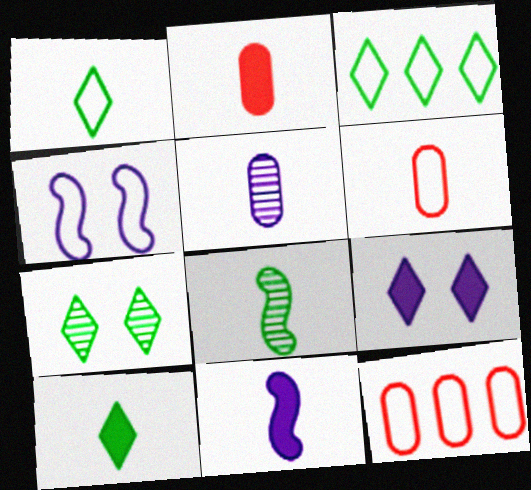[[1, 4, 12], 
[2, 10, 11], 
[3, 4, 6], 
[3, 7, 10], 
[7, 11, 12], 
[8, 9, 12]]